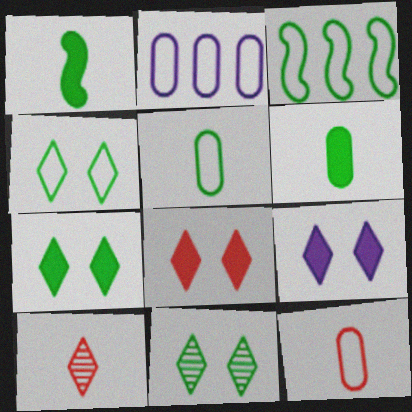[[3, 4, 5], 
[3, 6, 11], 
[4, 7, 11], 
[7, 8, 9]]